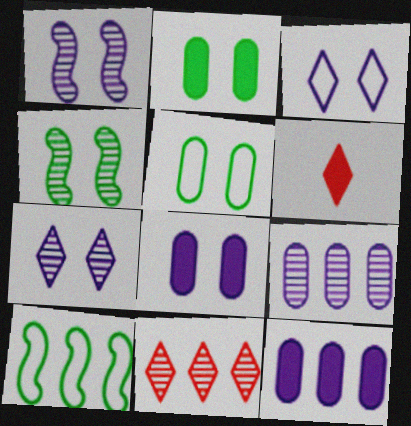[[1, 3, 8], 
[10, 11, 12]]